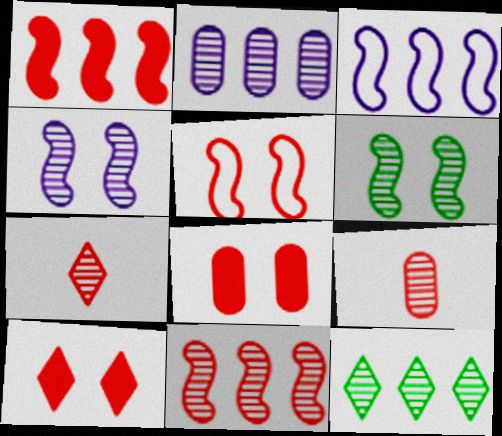[[2, 6, 7], 
[2, 11, 12], 
[4, 9, 12]]